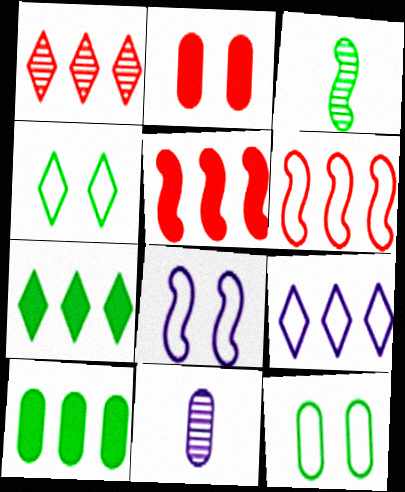[[1, 7, 9], 
[2, 3, 9], 
[3, 4, 10], 
[3, 5, 8], 
[3, 7, 12], 
[4, 5, 11]]